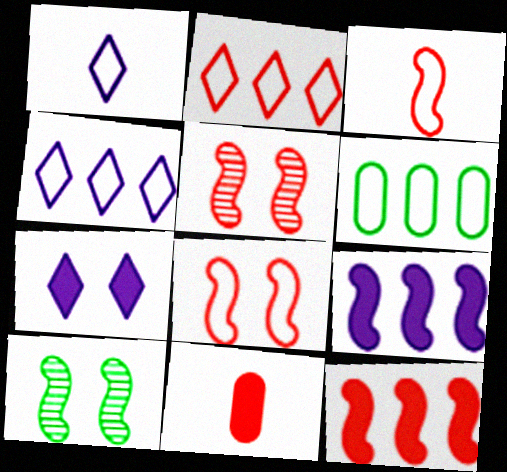[[1, 6, 8], 
[2, 5, 11], 
[3, 5, 12], 
[3, 9, 10], 
[4, 10, 11]]